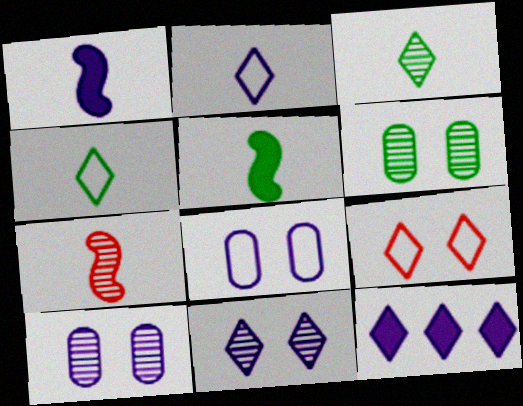[[2, 11, 12], 
[3, 9, 12]]